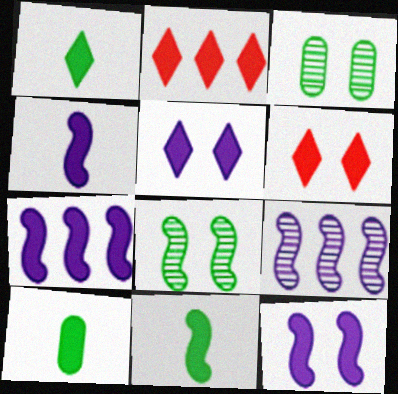[[1, 2, 5], 
[1, 10, 11], 
[2, 10, 12], 
[4, 7, 12], 
[6, 7, 10]]